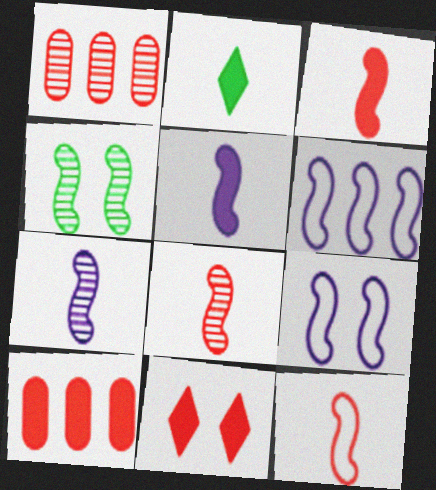[[1, 2, 9], 
[1, 11, 12], 
[3, 4, 6], 
[3, 8, 12], 
[3, 10, 11]]